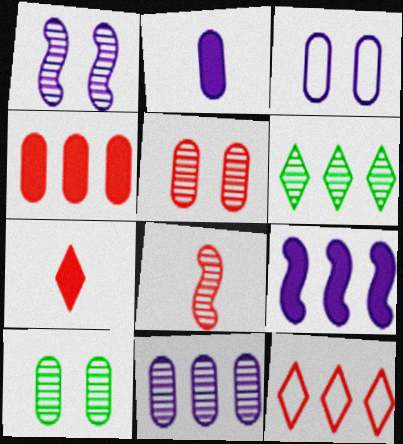[[2, 3, 11]]